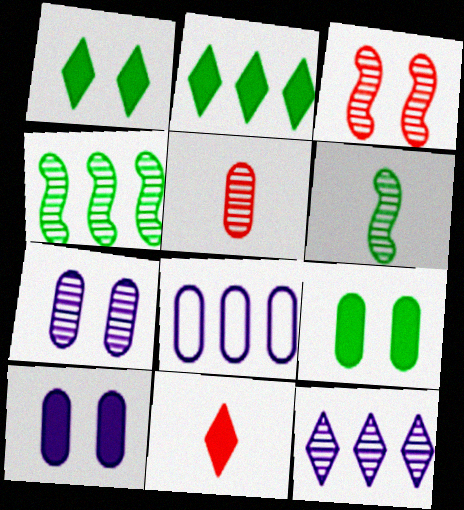[[5, 8, 9]]